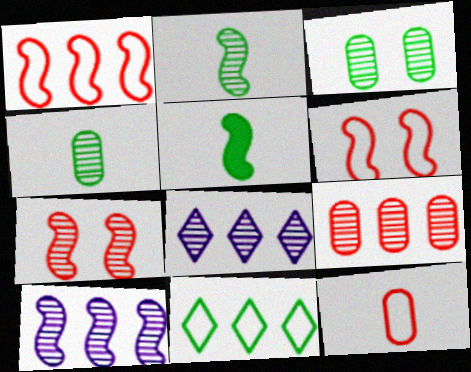[[2, 7, 10], 
[3, 5, 11], 
[4, 7, 8], 
[5, 6, 10]]